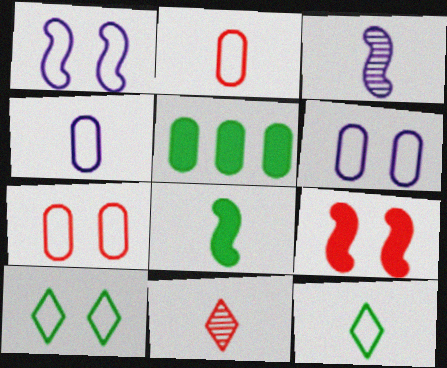[[1, 5, 11], 
[1, 7, 10], 
[4, 8, 11]]